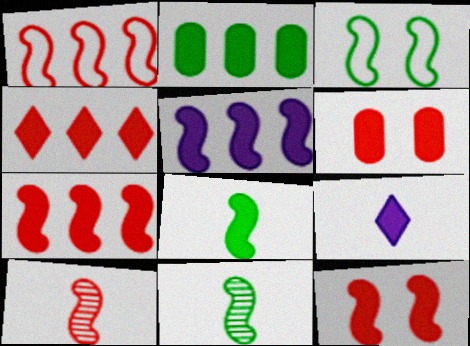[[1, 10, 12], 
[2, 4, 5], 
[2, 9, 12], 
[3, 5, 10], 
[5, 8, 12]]